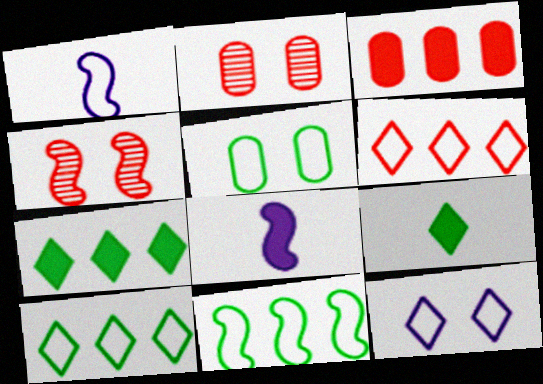[[1, 2, 7], 
[1, 5, 6], 
[2, 8, 10], 
[4, 8, 11]]